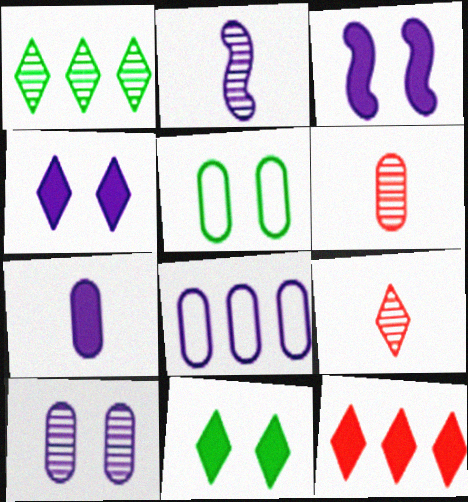[[2, 4, 8], 
[2, 5, 12], 
[7, 8, 10]]